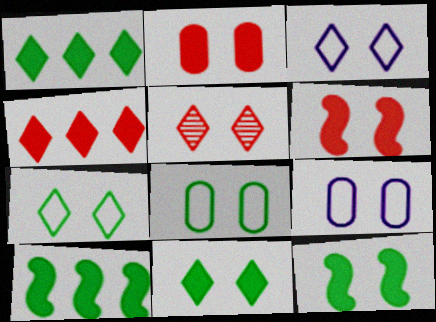[[3, 5, 11], 
[5, 9, 12]]